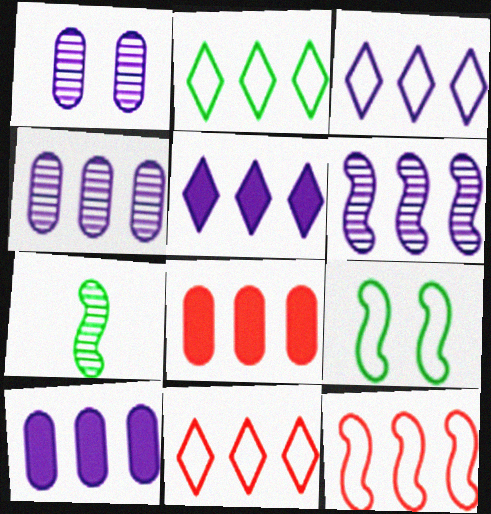[[2, 3, 11], 
[2, 6, 8], 
[3, 6, 10]]